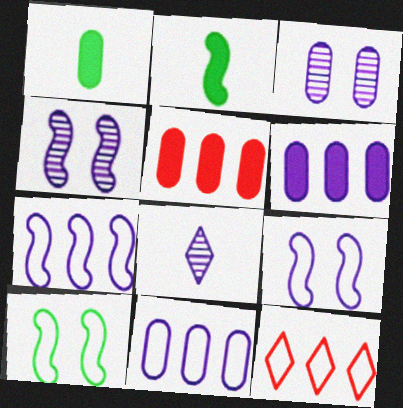[[1, 4, 12], 
[2, 3, 12], 
[5, 8, 10], 
[6, 8, 9]]